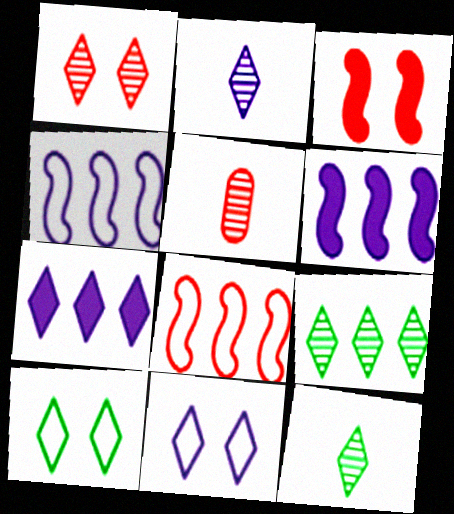[[1, 2, 9], 
[2, 7, 11], 
[5, 6, 10]]